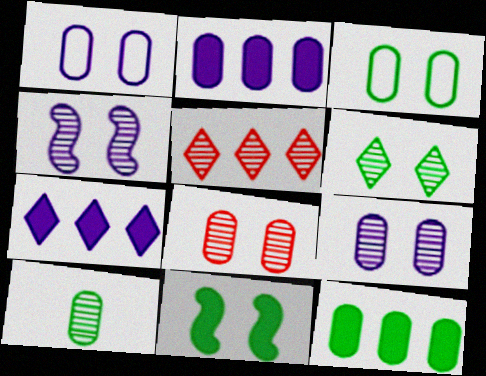[[3, 6, 11], 
[3, 10, 12], 
[4, 5, 10], 
[4, 6, 8]]